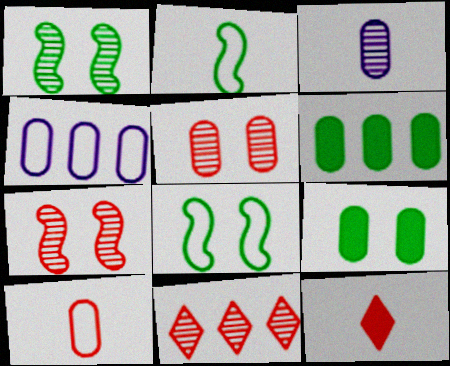[[1, 3, 11], 
[1, 4, 12], 
[2, 3, 12]]